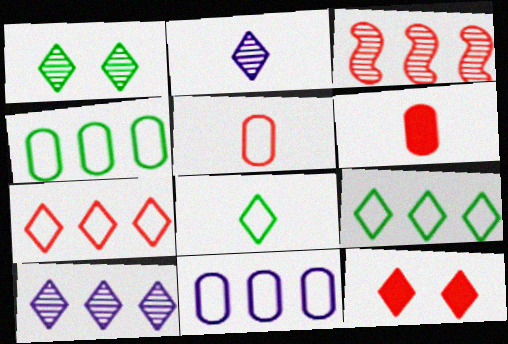[[2, 9, 12], 
[3, 5, 12], 
[8, 10, 12]]